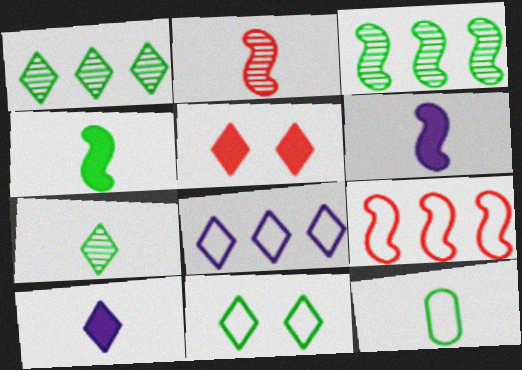[[2, 10, 12], 
[4, 7, 12], 
[5, 7, 8]]